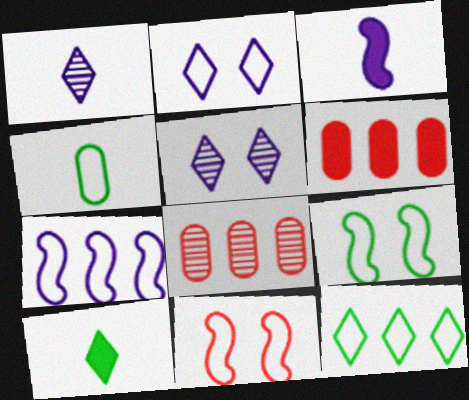[[1, 6, 9], 
[4, 9, 12]]